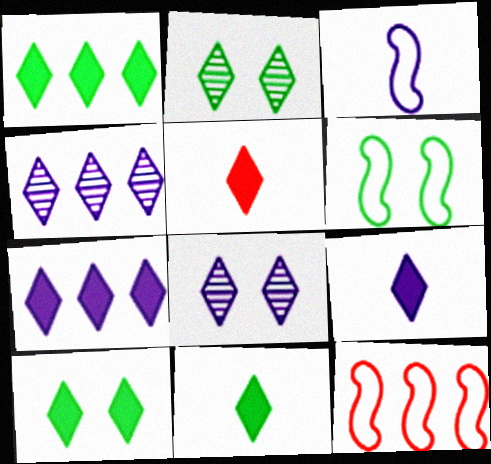[[1, 10, 11], 
[3, 6, 12], 
[5, 7, 10], 
[5, 9, 11]]